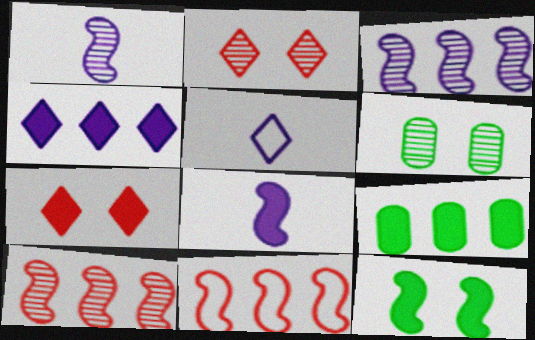[[1, 11, 12], 
[7, 8, 9]]